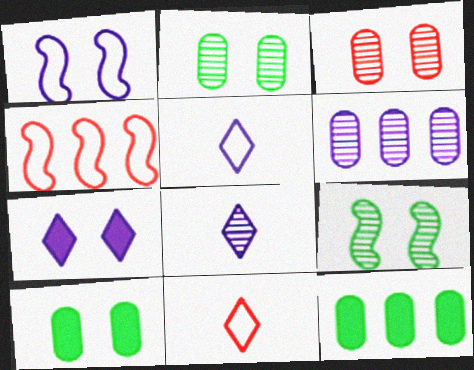[[4, 8, 10]]